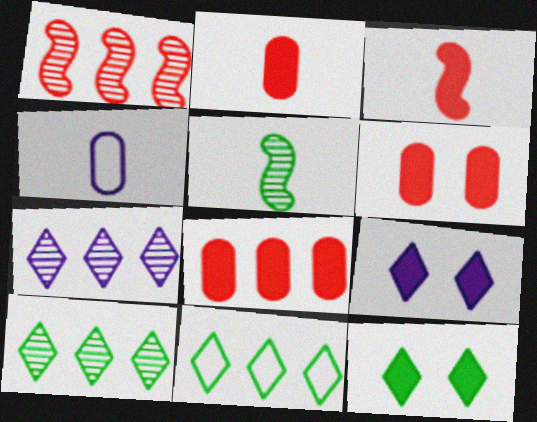[[1, 4, 12], 
[2, 6, 8]]